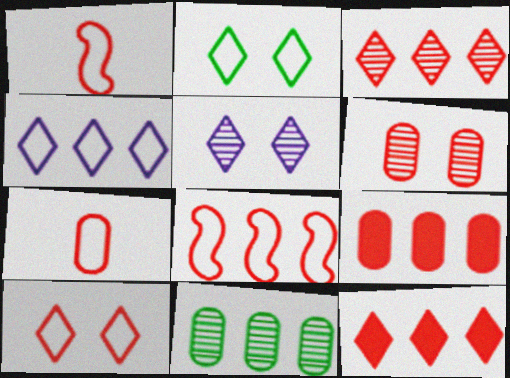[[1, 6, 12], 
[3, 8, 9], 
[6, 7, 9], 
[7, 8, 10]]